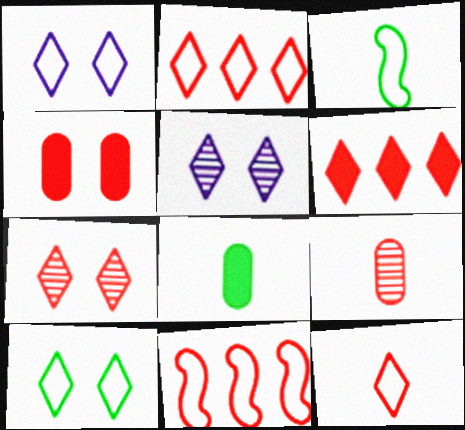[[5, 8, 11], 
[6, 7, 12]]